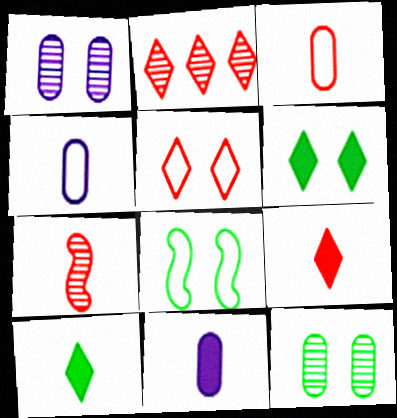[[2, 5, 9], 
[2, 8, 11], 
[3, 7, 9], 
[4, 7, 10], 
[6, 8, 12]]